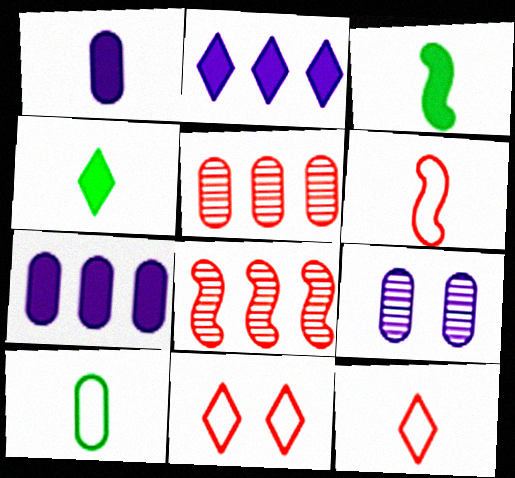[]